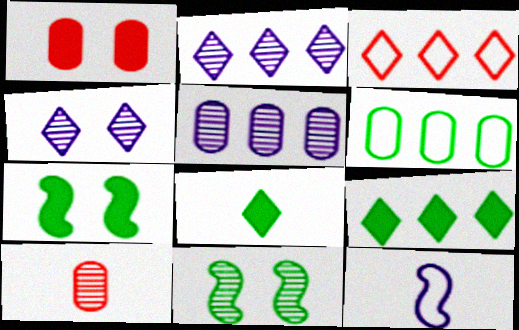[[2, 3, 9], 
[2, 10, 11], 
[3, 4, 8], 
[6, 8, 11], 
[8, 10, 12]]